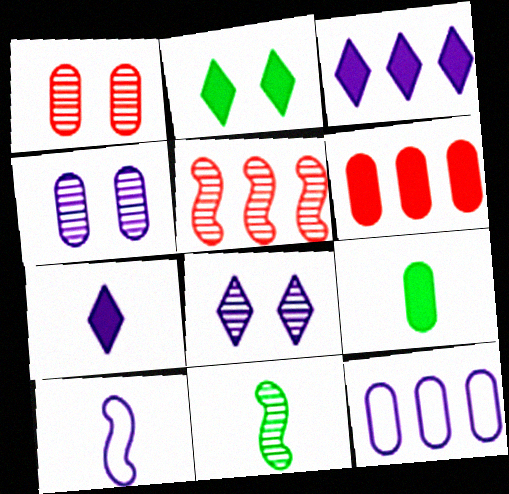[[1, 9, 12], 
[3, 4, 10]]